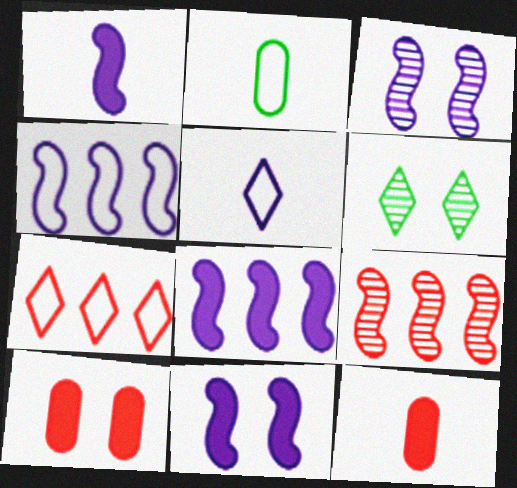[[1, 3, 4], 
[1, 8, 11], 
[4, 6, 12]]